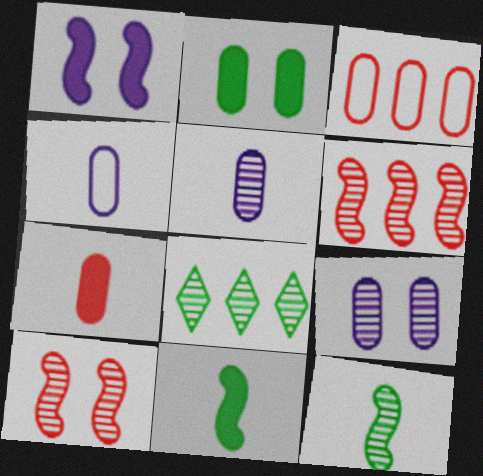[[2, 3, 5], 
[5, 8, 10]]